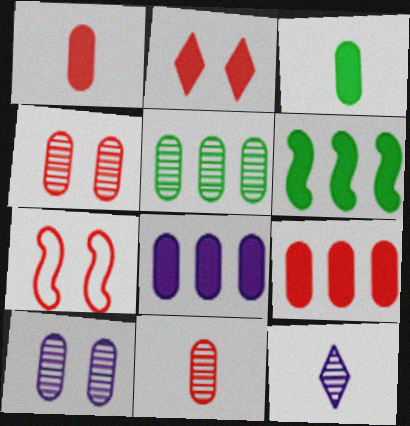[[2, 4, 7], 
[5, 10, 11]]